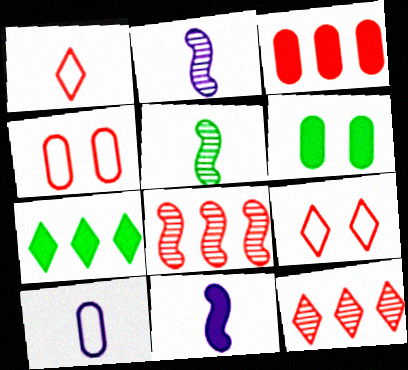[[2, 4, 7]]